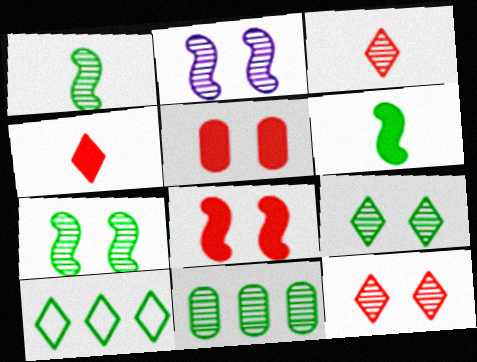[[1, 9, 11], 
[2, 3, 11]]